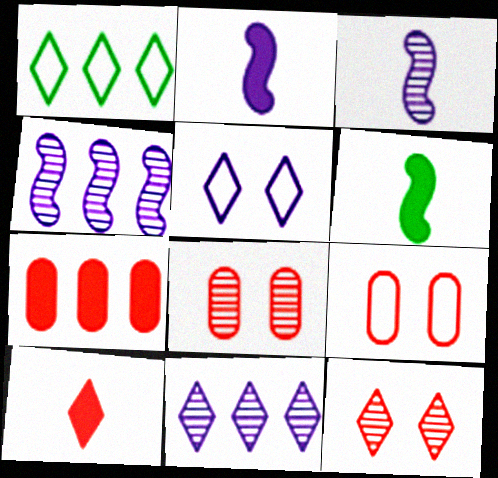[[1, 2, 8], 
[1, 4, 7], 
[6, 9, 11]]